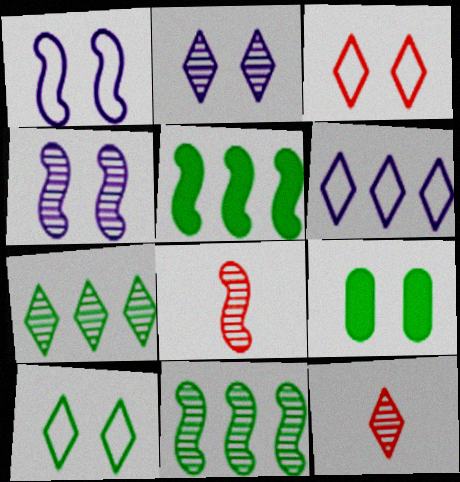[[1, 5, 8], 
[2, 7, 12], 
[3, 4, 9], 
[4, 8, 11], 
[6, 8, 9]]